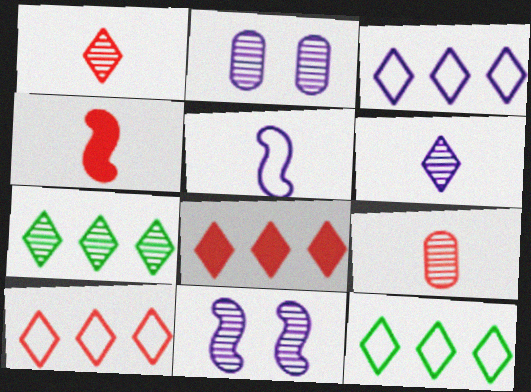[[2, 4, 12], 
[3, 7, 8], 
[3, 10, 12], 
[7, 9, 11]]